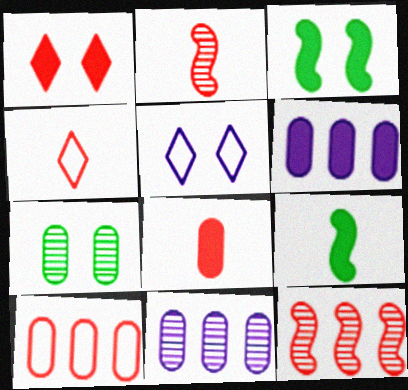[[1, 2, 10], 
[1, 6, 9], 
[2, 4, 8], 
[3, 4, 11]]